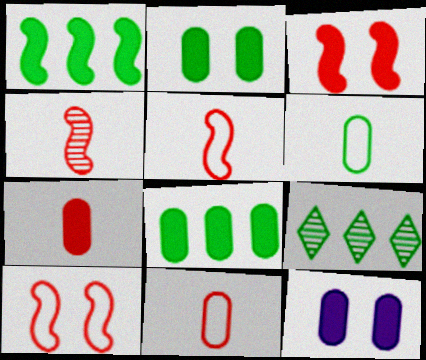[[5, 9, 12], 
[7, 8, 12]]